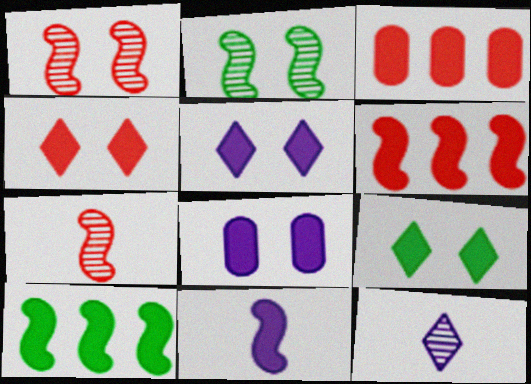[[3, 9, 11], 
[4, 5, 9]]